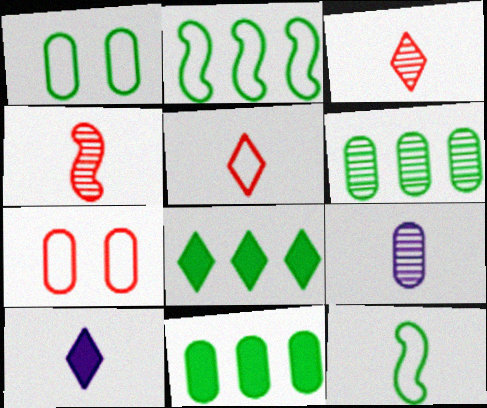[[2, 6, 8], 
[7, 9, 11]]